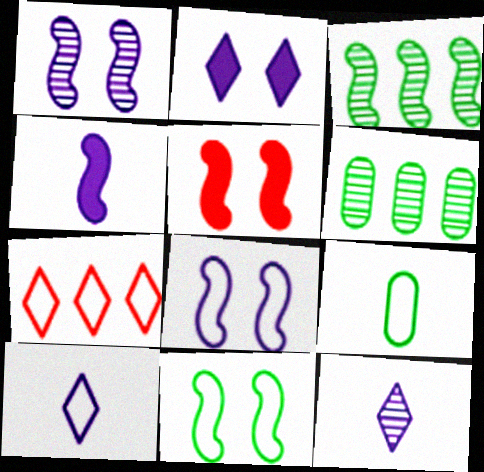[[1, 5, 11], 
[5, 6, 10], 
[7, 8, 9]]